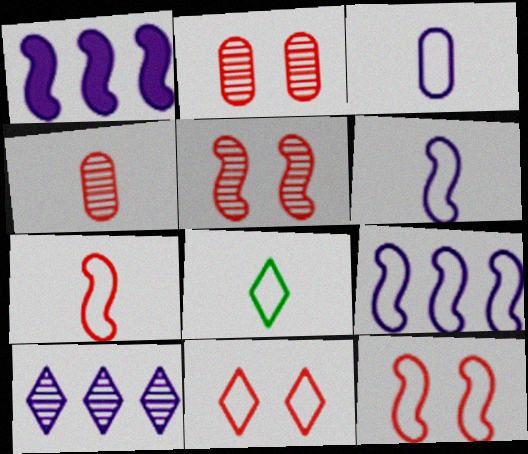[[1, 2, 8], 
[3, 7, 8]]